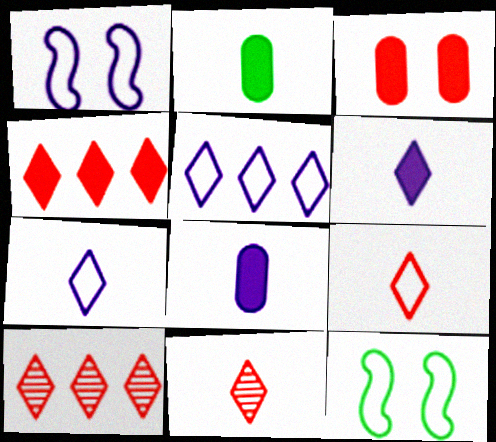[[1, 2, 10], 
[8, 10, 12]]